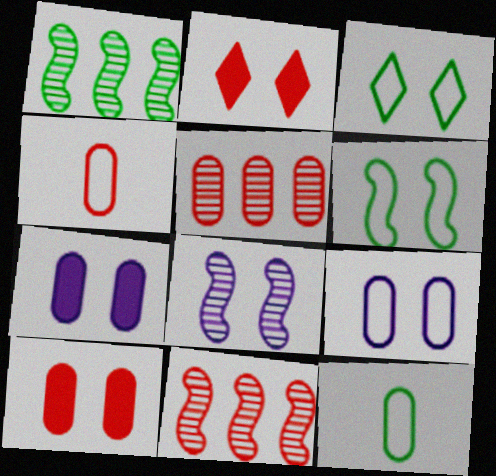[[2, 4, 11], 
[3, 8, 10], 
[4, 5, 10], 
[5, 7, 12]]